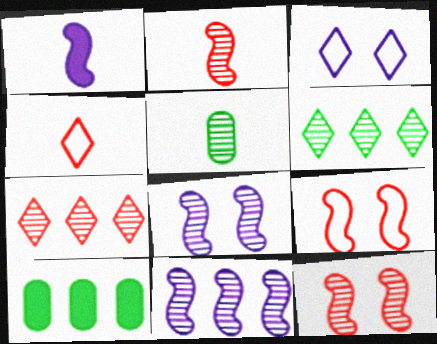[[1, 4, 5], 
[2, 3, 10], 
[4, 8, 10], 
[5, 7, 8]]